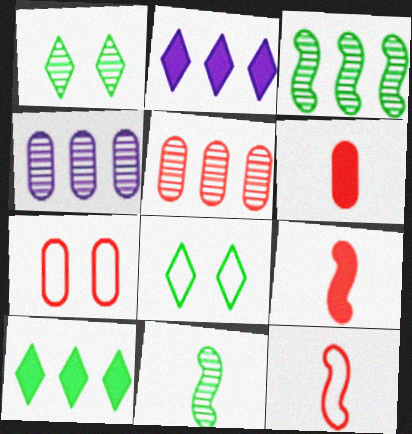[[2, 7, 11], 
[4, 8, 9], 
[5, 6, 7]]